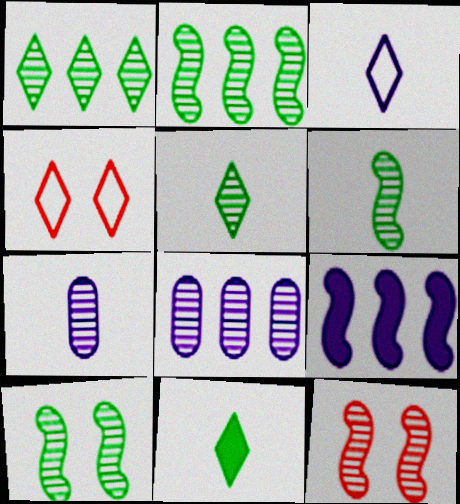[[1, 7, 12], 
[2, 6, 10], 
[5, 8, 12]]